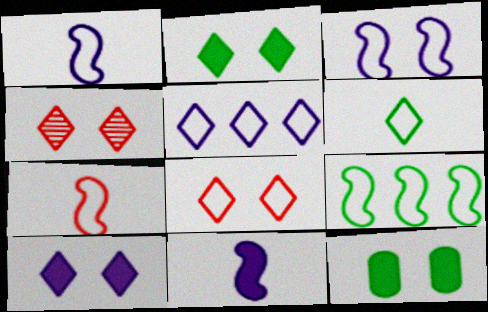[[3, 4, 12], 
[3, 7, 9], 
[5, 6, 8]]